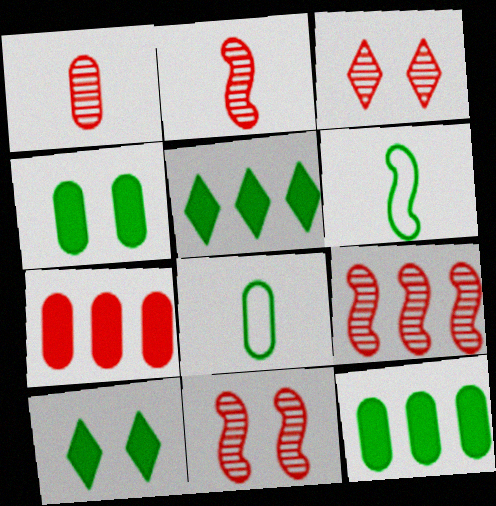[[1, 3, 9], 
[2, 9, 11]]